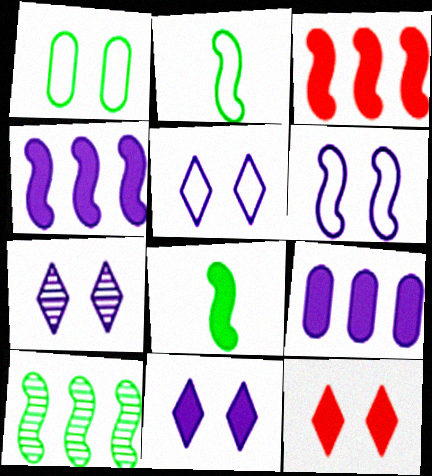[[5, 7, 11], 
[8, 9, 12]]